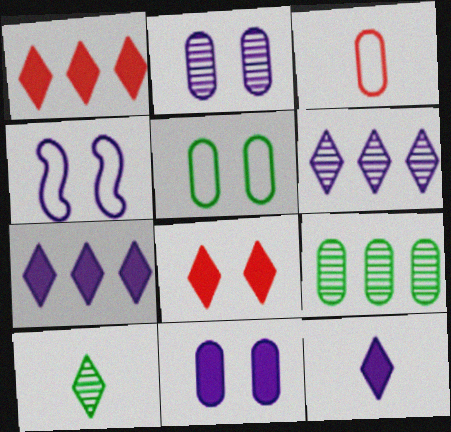[[3, 9, 11]]